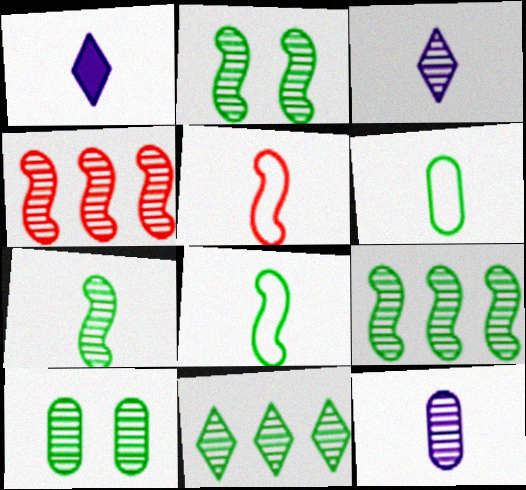[[2, 7, 9], 
[3, 4, 10], 
[7, 10, 11]]